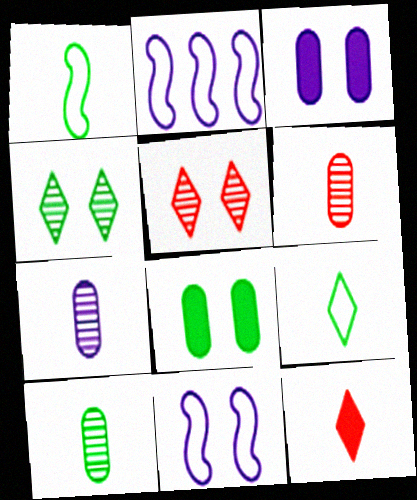[[1, 7, 12], 
[5, 8, 11], 
[6, 7, 10]]